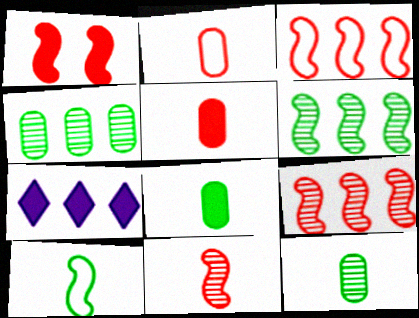[[1, 3, 11], 
[1, 7, 8], 
[3, 4, 7]]